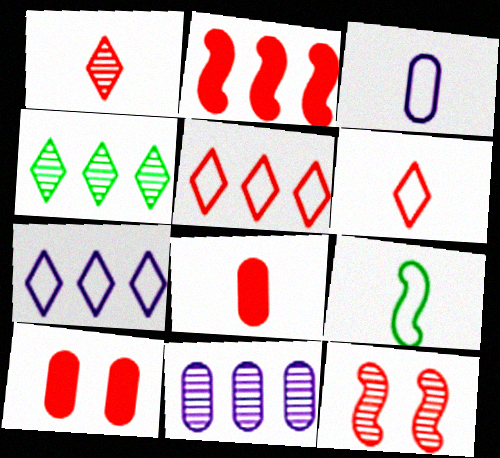[[3, 6, 9], 
[5, 8, 12]]